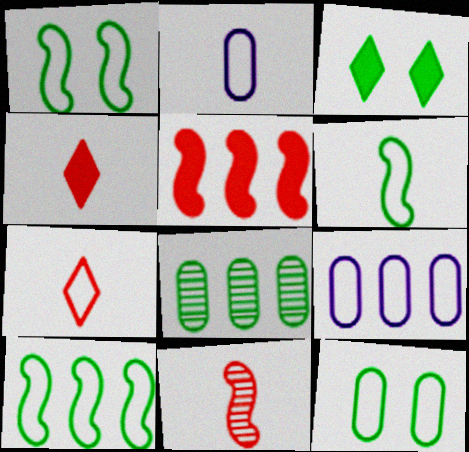[[1, 6, 10], 
[1, 7, 9], 
[2, 6, 7], 
[3, 6, 8], 
[3, 9, 11]]